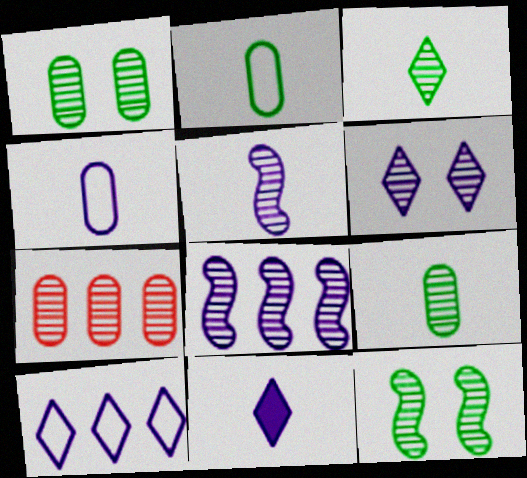[[4, 5, 11], 
[6, 10, 11]]